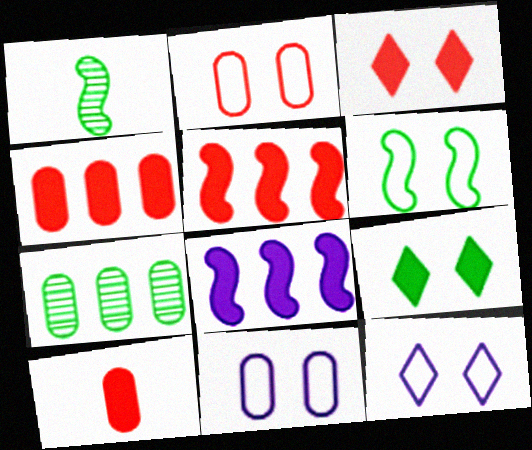[[1, 4, 12], 
[2, 6, 12], 
[3, 5, 10], 
[7, 10, 11], 
[8, 9, 10]]